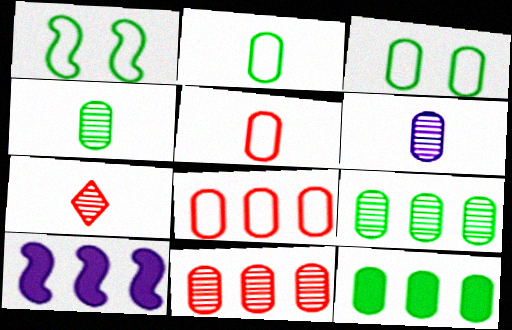[[3, 4, 12], 
[3, 7, 10]]